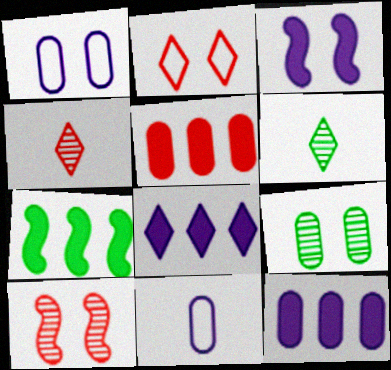[[1, 4, 7], 
[2, 3, 9], 
[2, 6, 8], 
[5, 7, 8], 
[5, 9, 11]]